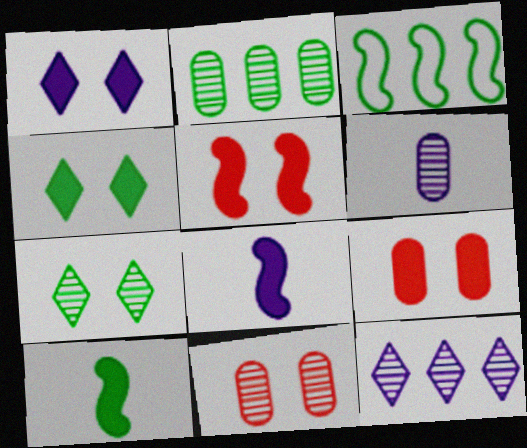[[2, 6, 11]]